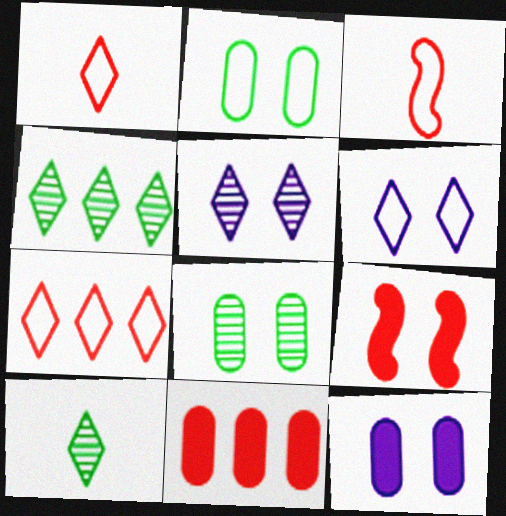[[2, 5, 9], 
[3, 4, 12], 
[6, 8, 9]]